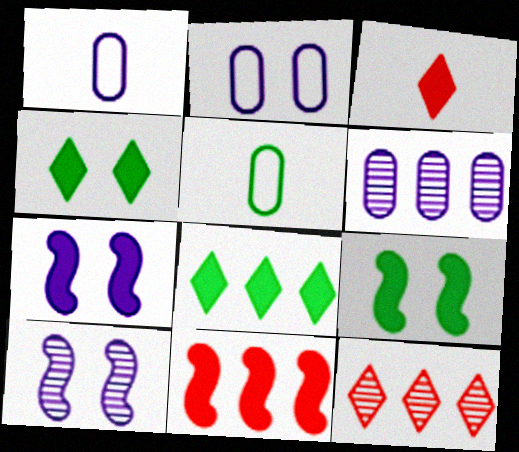[[1, 9, 12], 
[5, 7, 12]]